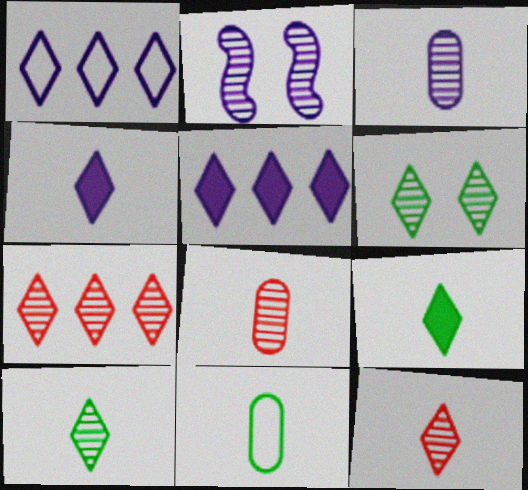[]